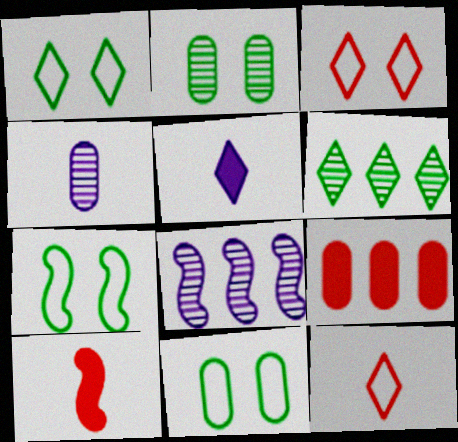[[1, 7, 11], 
[3, 5, 6], 
[4, 9, 11], 
[7, 8, 10]]